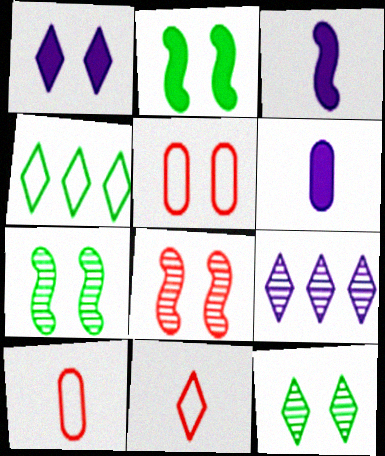[[1, 5, 7], 
[2, 9, 10], 
[4, 6, 8]]